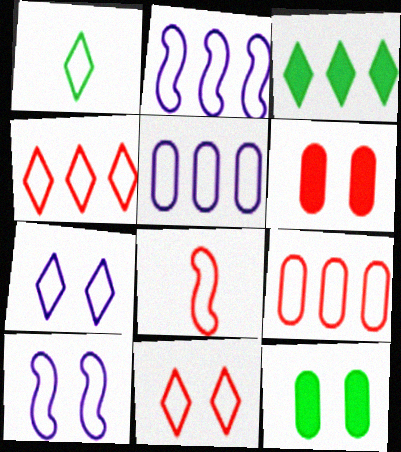[[1, 4, 7], 
[1, 9, 10], 
[8, 9, 11]]